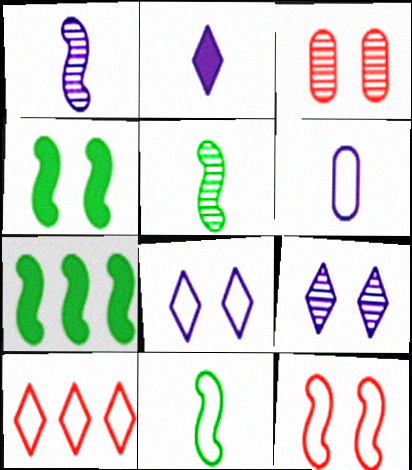[[1, 2, 6], 
[1, 7, 12], 
[3, 4, 8]]